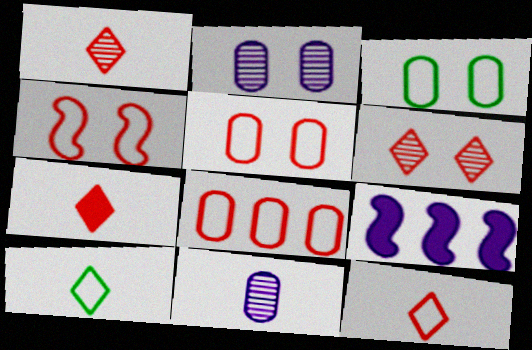[[1, 3, 9], 
[1, 7, 12], 
[4, 8, 12]]